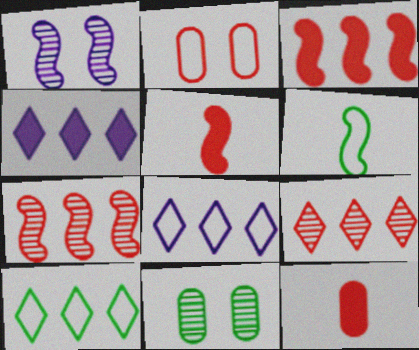[[1, 3, 6], 
[1, 10, 12], 
[2, 5, 9], 
[2, 6, 8], 
[4, 9, 10], 
[5, 8, 11]]